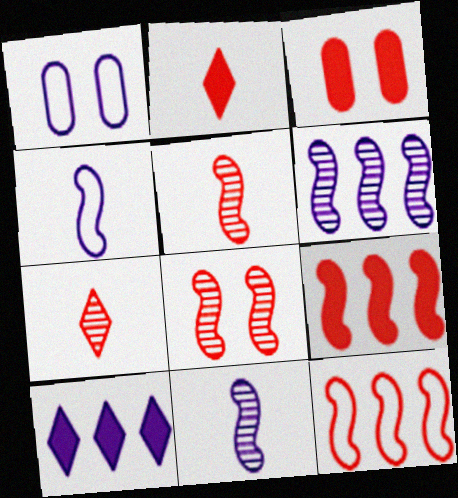[[1, 10, 11], 
[2, 3, 9], 
[3, 7, 12]]